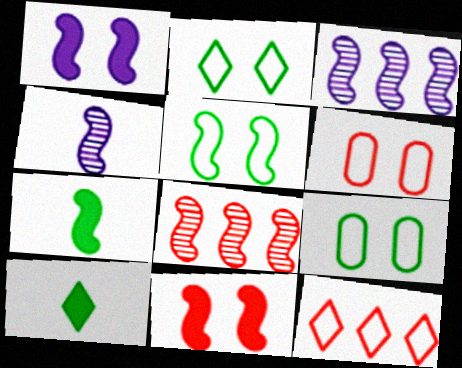[[2, 5, 9], 
[3, 6, 10]]